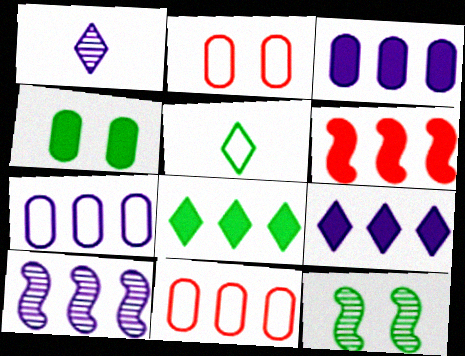[[3, 6, 8], 
[7, 9, 10], 
[8, 10, 11]]